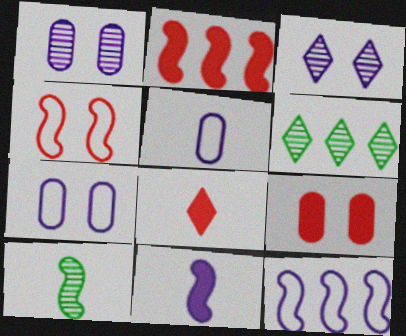[[2, 8, 9], 
[5, 8, 10]]